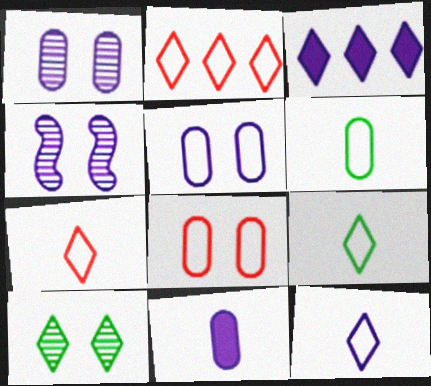[[3, 7, 10], 
[7, 9, 12]]